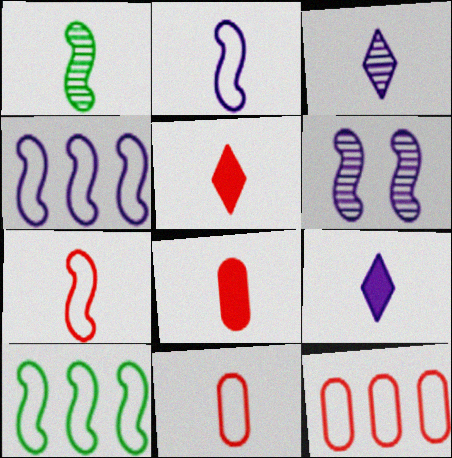[[1, 9, 11]]